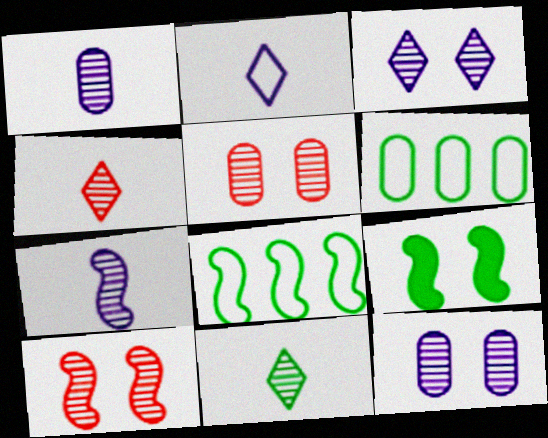[[6, 9, 11]]